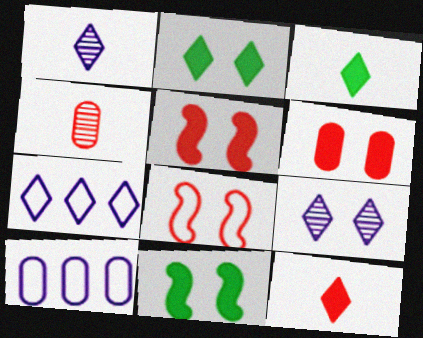[[4, 7, 11]]